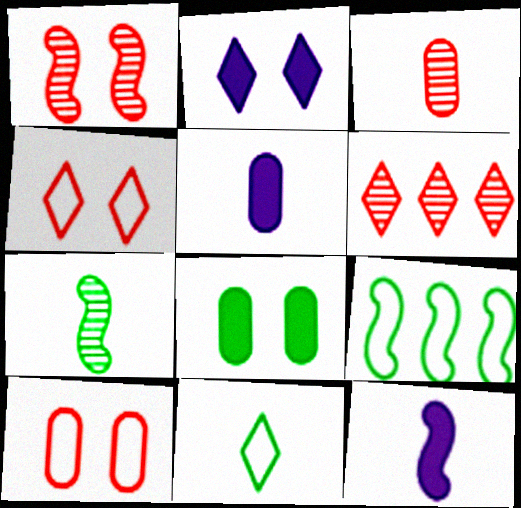[[1, 3, 6], 
[1, 9, 12], 
[2, 3, 9], 
[2, 6, 11], 
[3, 11, 12]]